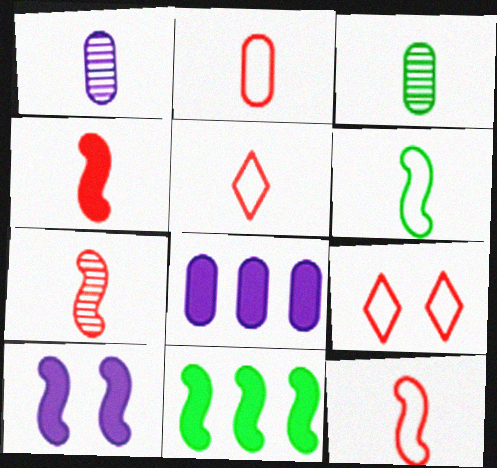[[1, 9, 11], 
[2, 5, 12], 
[4, 7, 12], 
[4, 10, 11]]